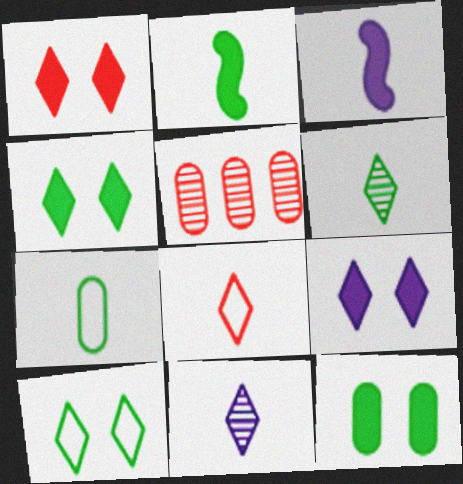[[1, 4, 9], 
[2, 6, 7], 
[3, 5, 10]]